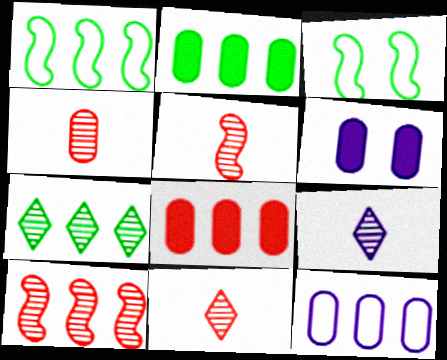[[1, 2, 7], 
[1, 6, 11], 
[3, 8, 9], 
[4, 5, 11]]